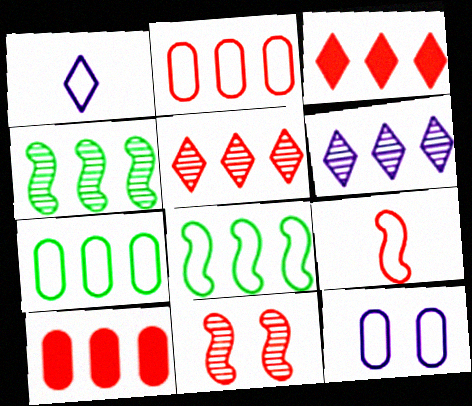[[6, 8, 10]]